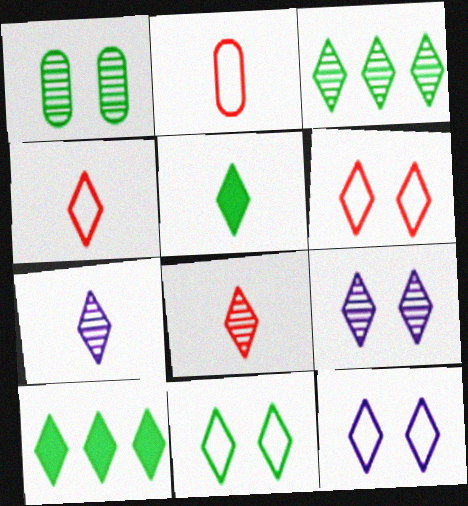[[3, 5, 11], 
[3, 8, 9], 
[4, 5, 7], 
[4, 9, 10], 
[6, 7, 10], 
[6, 11, 12], 
[8, 10, 12]]